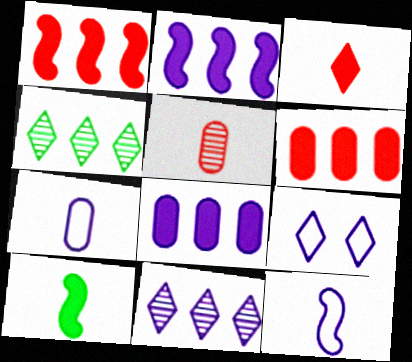[[3, 4, 9]]